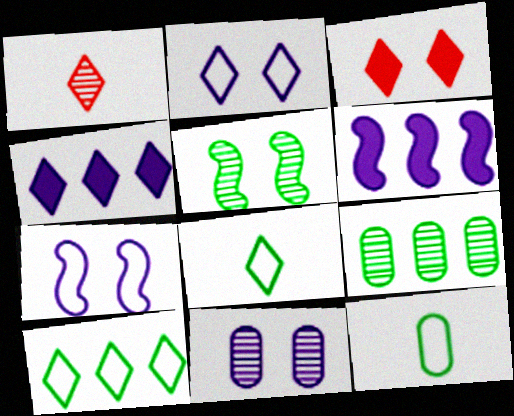[]